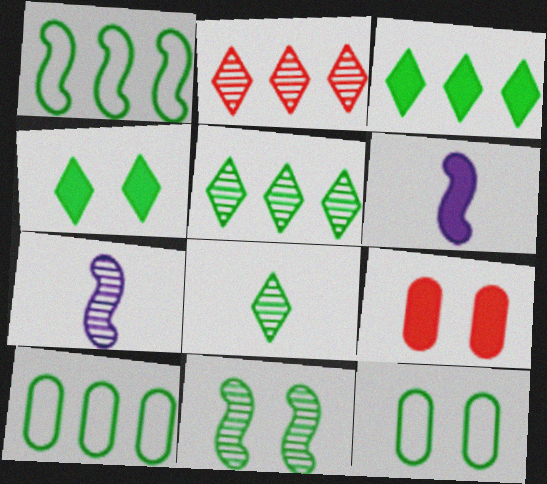[[2, 6, 12], 
[3, 6, 9], 
[4, 11, 12]]